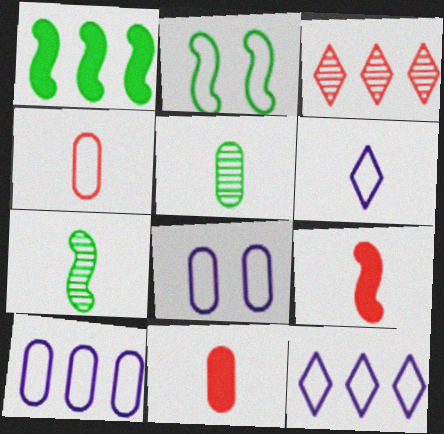[[1, 2, 7], 
[1, 3, 10], 
[2, 4, 12], 
[5, 6, 9], 
[6, 7, 11]]